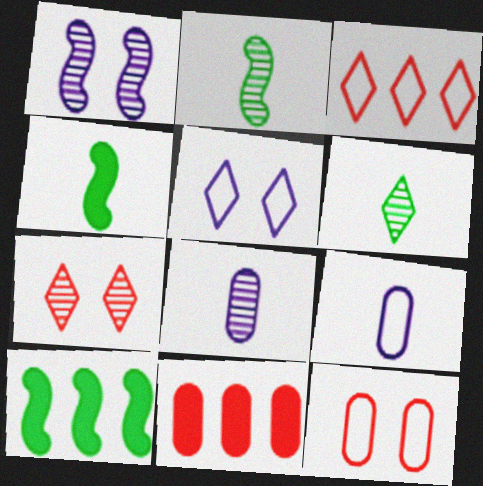[[2, 5, 11], 
[7, 9, 10]]